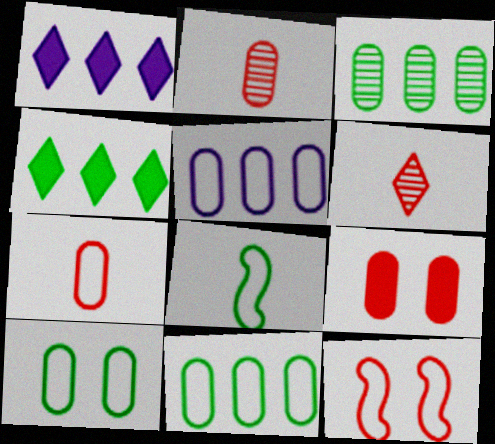[[5, 7, 10]]